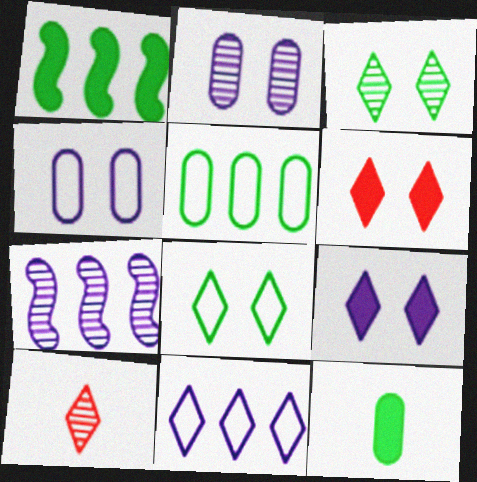[[1, 4, 10]]